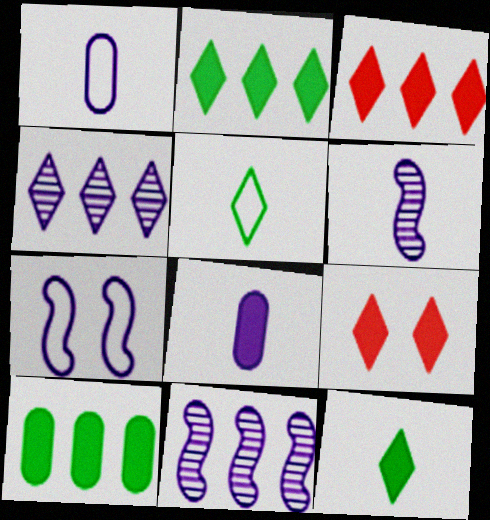[[4, 5, 9], 
[4, 7, 8]]